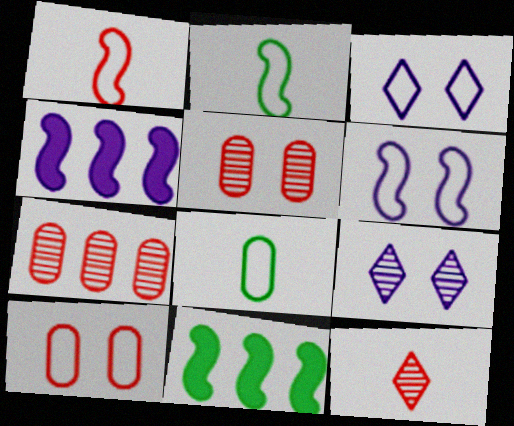[]